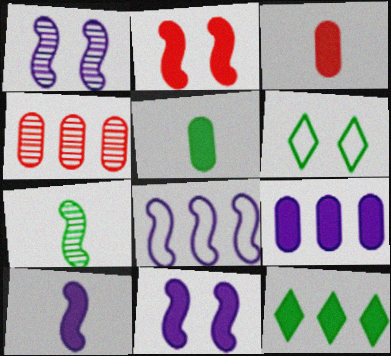[[1, 8, 10], 
[2, 7, 8], 
[3, 11, 12], 
[4, 6, 10], 
[4, 8, 12]]